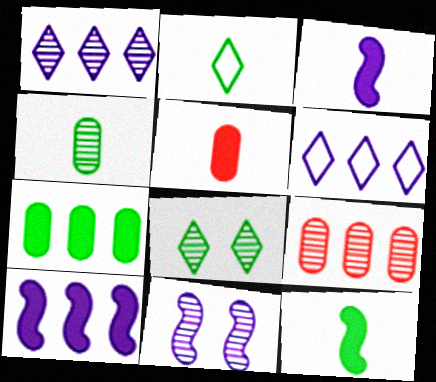[[2, 4, 12]]